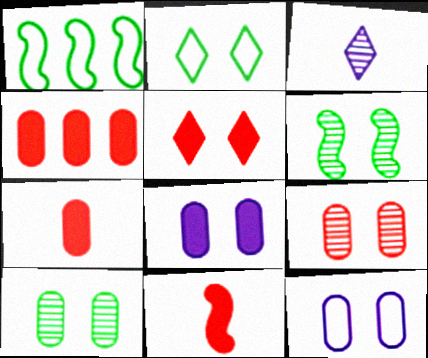[[4, 5, 11], 
[5, 6, 12]]